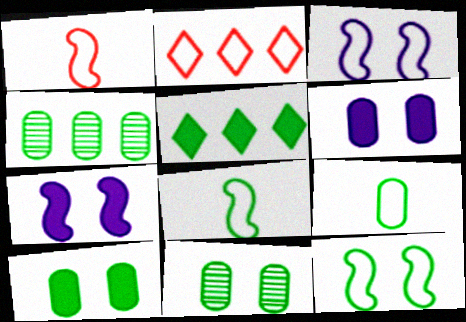[[2, 3, 9], 
[4, 9, 10], 
[5, 8, 11]]